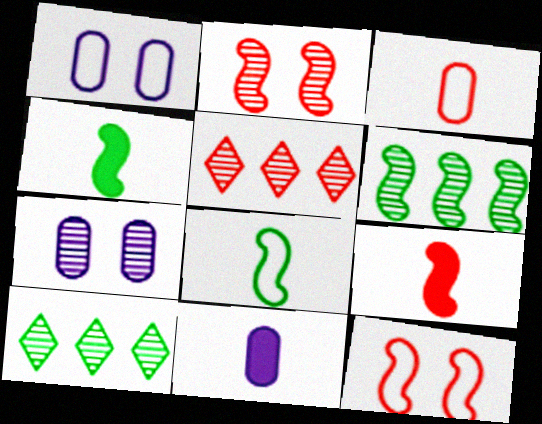[[1, 4, 5], 
[1, 9, 10], 
[10, 11, 12]]